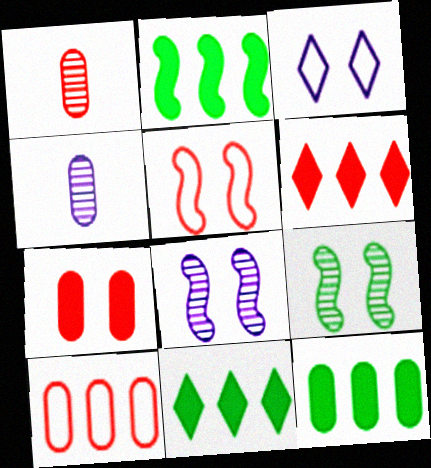[[1, 2, 3], 
[1, 5, 6], 
[1, 7, 10], 
[2, 11, 12], 
[3, 7, 9], 
[4, 5, 11]]